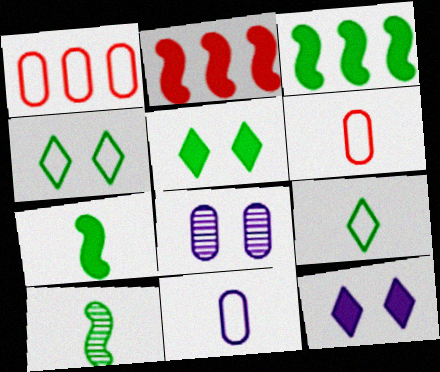[[1, 10, 12], 
[2, 8, 9]]